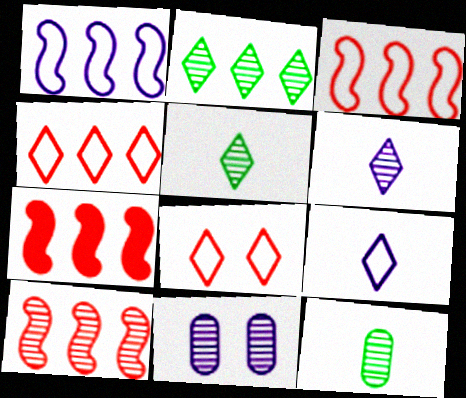[[3, 7, 10], 
[5, 10, 11]]